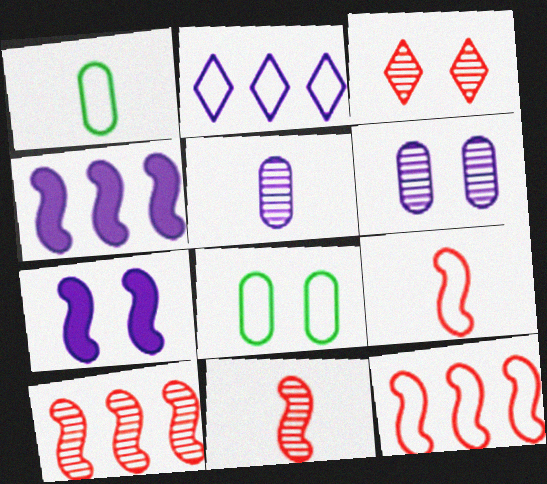[[1, 3, 4], 
[2, 5, 7], 
[2, 8, 9], 
[3, 7, 8]]